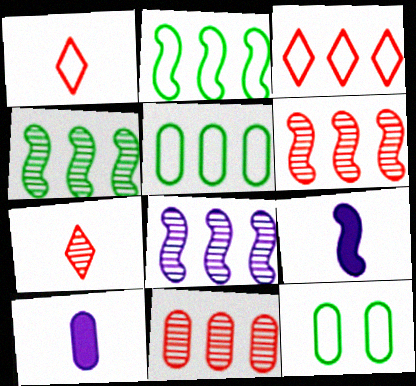[[4, 6, 8], 
[10, 11, 12]]